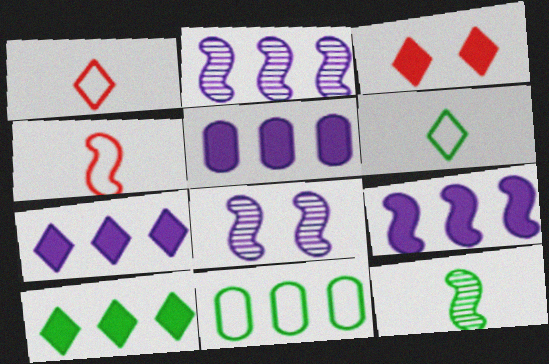[[5, 7, 9]]